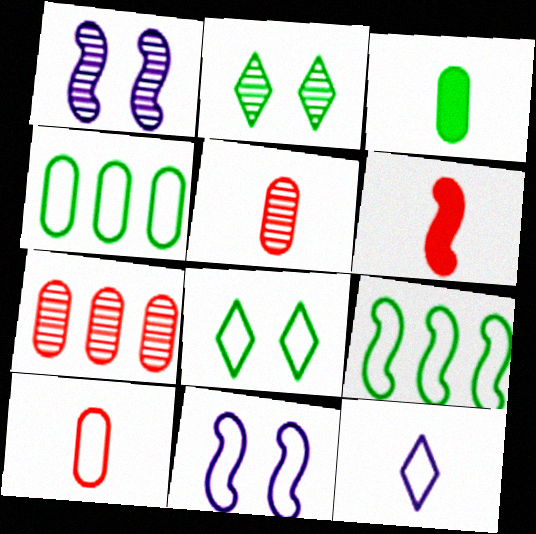[[1, 6, 9], 
[2, 3, 9]]